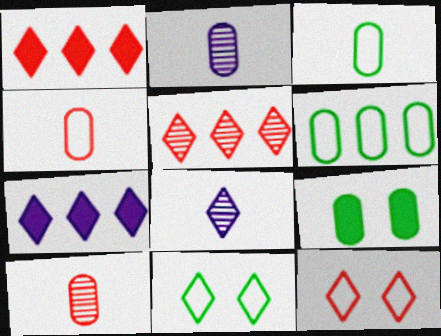[[1, 8, 11]]